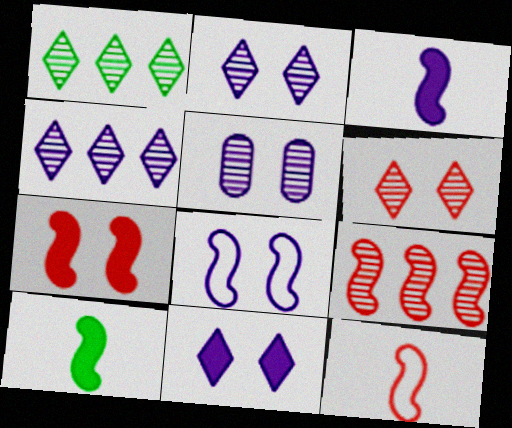[[5, 8, 11], 
[7, 9, 12], 
[8, 9, 10]]